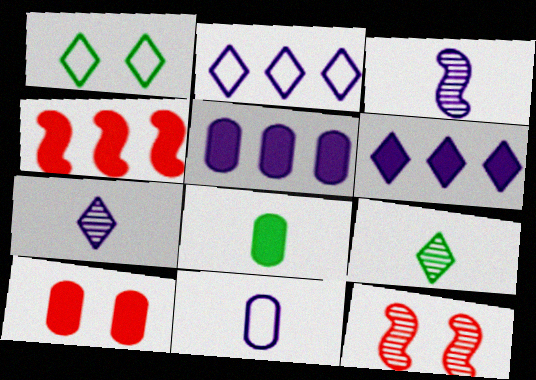[[2, 8, 12], 
[5, 8, 10]]